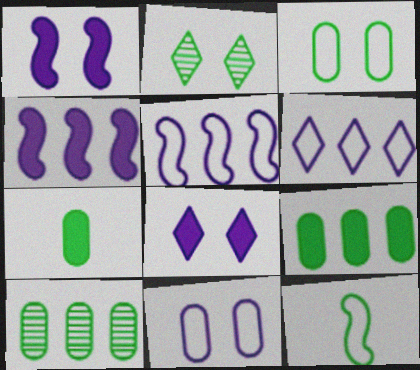[[2, 9, 12], 
[3, 7, 10]]